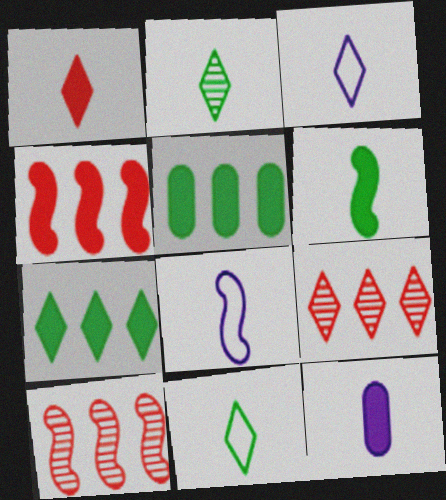[[1, 2, 3], 
[1, 6, 12]]